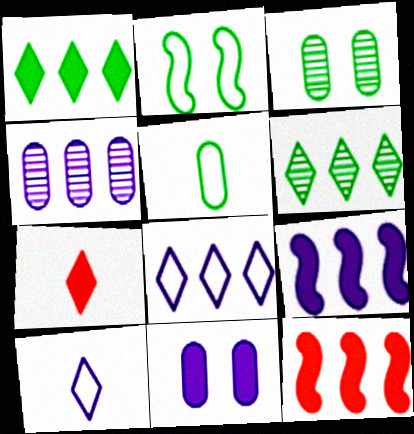[[2, 4, 7], 
[3, 10, 12], 
[4, 8, 9]]